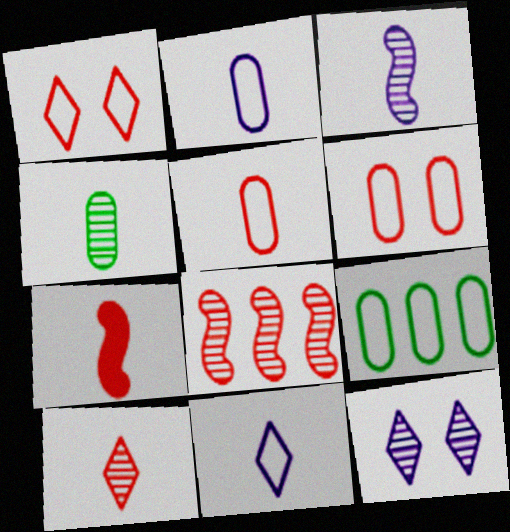[[2, 6, 9], 
[3, 4, 10], 
[4, 7, 11], 
[4, 8, 12], 
[5, 7, 10], 
[7, 9, 12]]